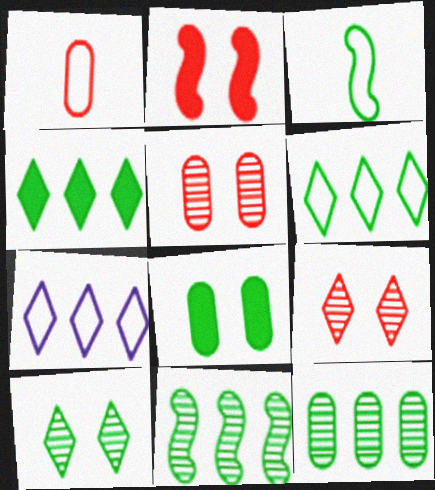[]